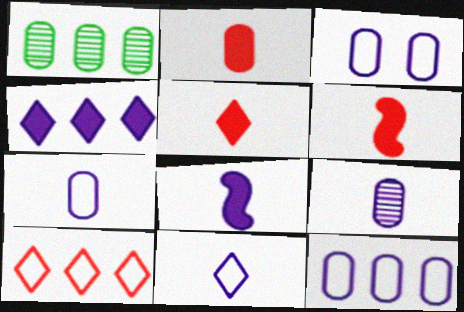[[1, 2, 3], 
[2, 5, 6], 
[3, 7, 12], 
[8, 9, 11]]